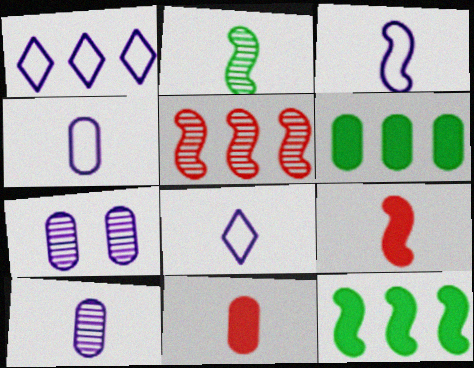[[1, 5, 6], 
[2, 3, 9], 
[2, 8, 11], 
[3, 4, 8]]